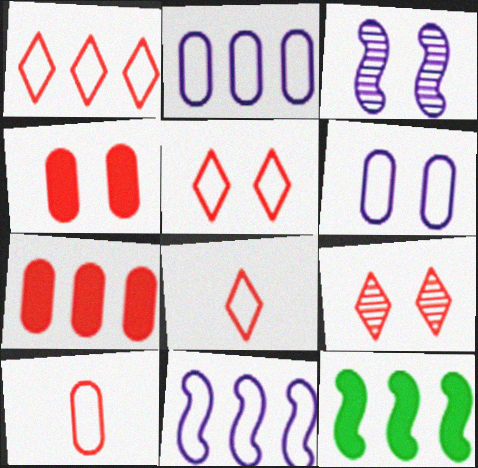[[1, 5, 8]]